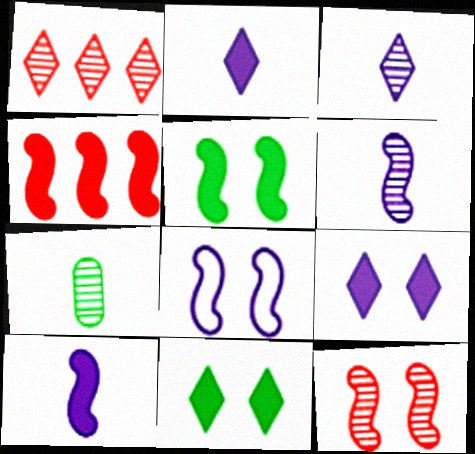[[4, 5, 10], 
[5, 8, 12]]